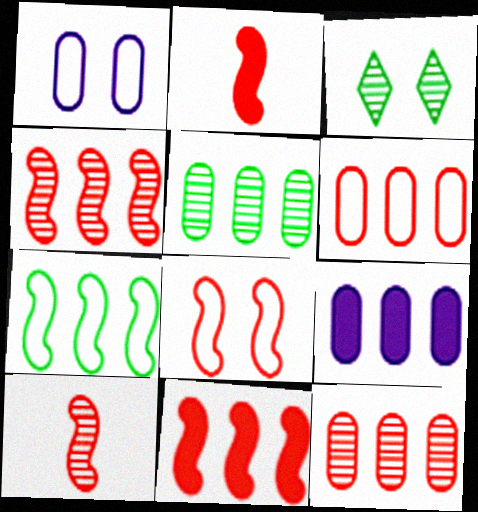[[2, 4, 8], 
[5, 6, 9], 
[8, 10, 11]]